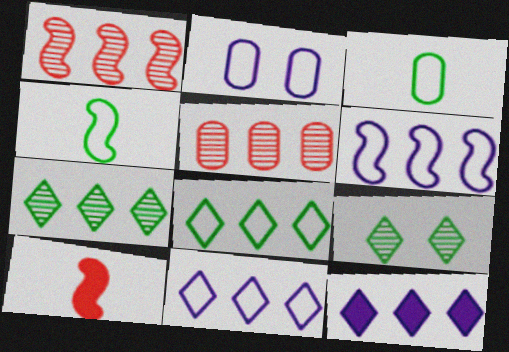[[2, 7, 10]]